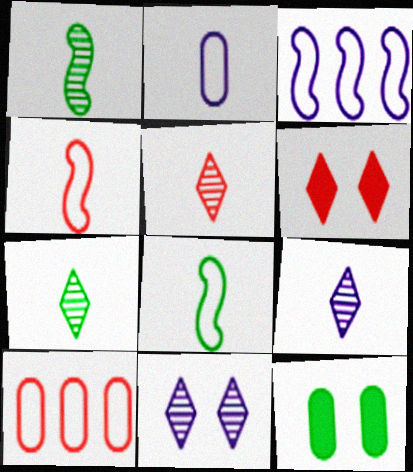[[3, 5, 12], 
[5, 7, 9]]